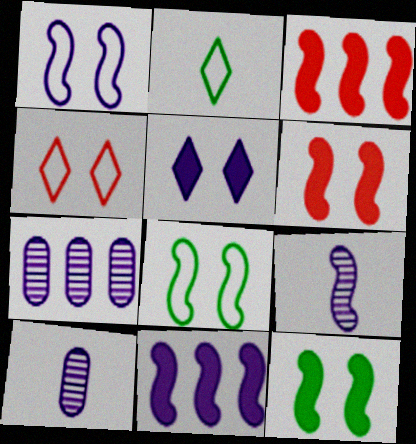[[1, 9, 11], 
[2, 6, 7], 
[3, 8, 9]]